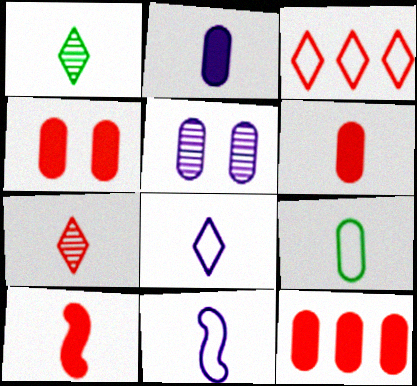[[1, 6, 11], 
[4, 6, 12], 
[5, 9, 12]]